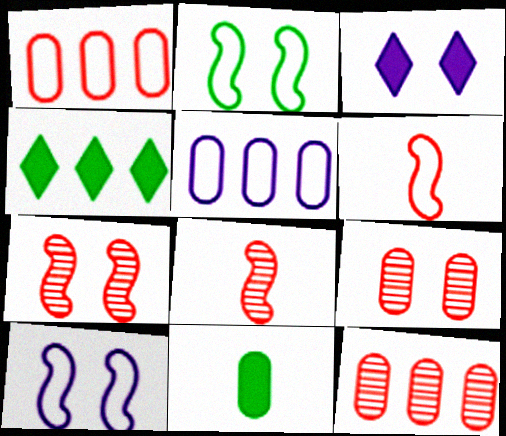[[2, 3, 9], 
[5, 9, 11]]